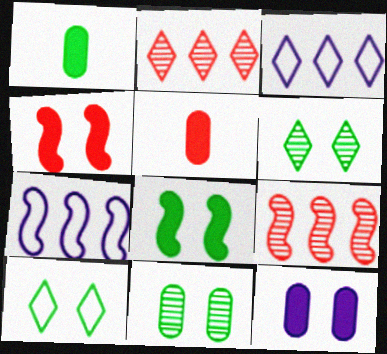[[5, 6, 7], 
[8, 10, 11]]